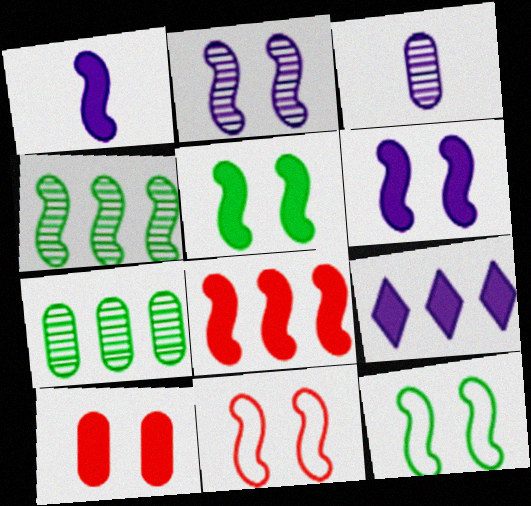[[1, 4, 11], 
[1, 5, 8], 
[2, 5, 11]]